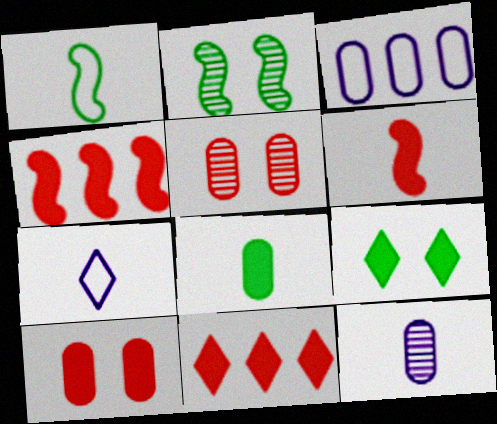[[3, 5, 8], 
[6, 10, 11]]